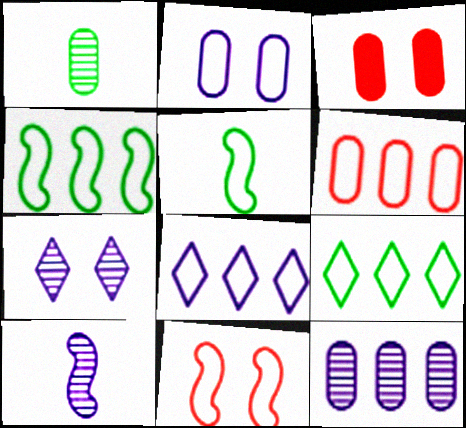[[3, 9, 10], 
[4, 6, 8], 
[7, 10, 12]]